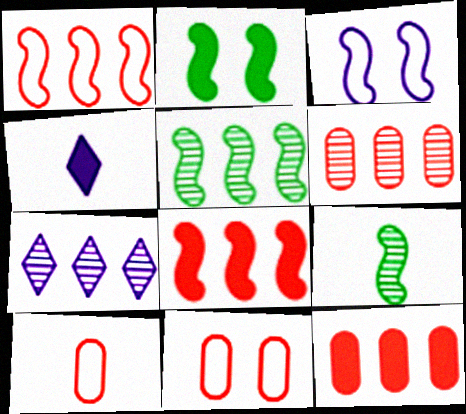[[2, 4, 12], 
[2, 7, 10], 
[3, 8, 9], 
[4, 5, 11], 
[4, 9, 10], 
[5, 6, 7]]